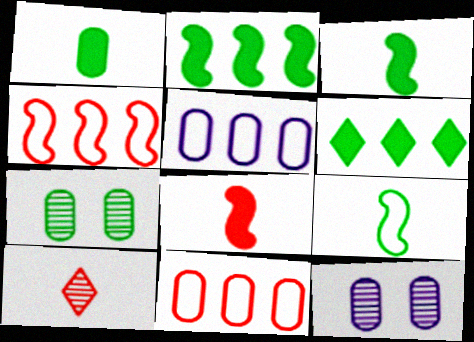[[1, 11, 12], 
[6, 7, 9]]